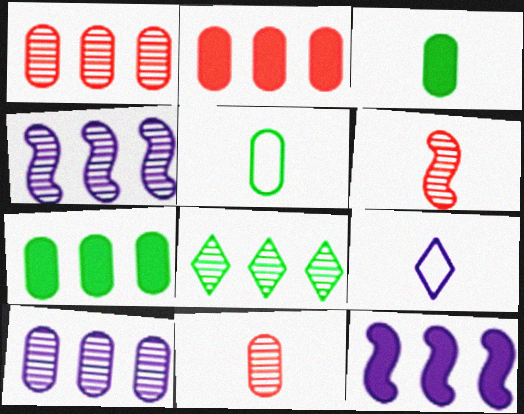[[1, 4, 8], 
[3, 6, 9]]